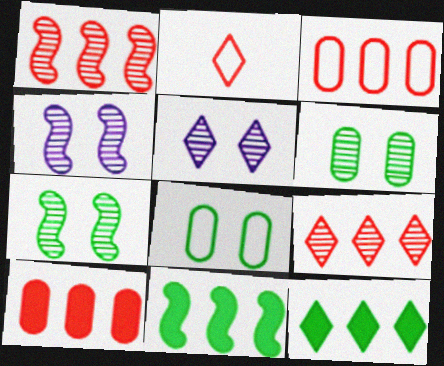[[2, 5, 12]]